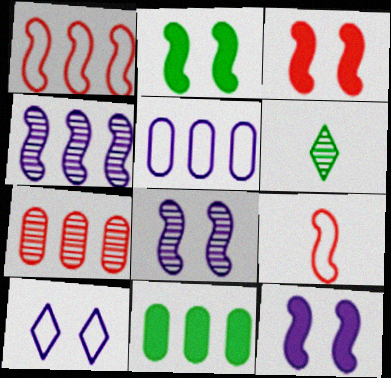[[2, 3, 12], 
[2, 4, 9], 
[3, 5, 6], 
[5, 7, 11], 
[6, 7, 8]]